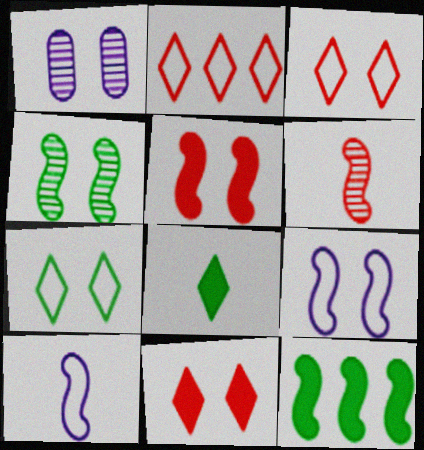[[1, 5, 7], 
[4, 5, 9], 
[6, 9, 12]]